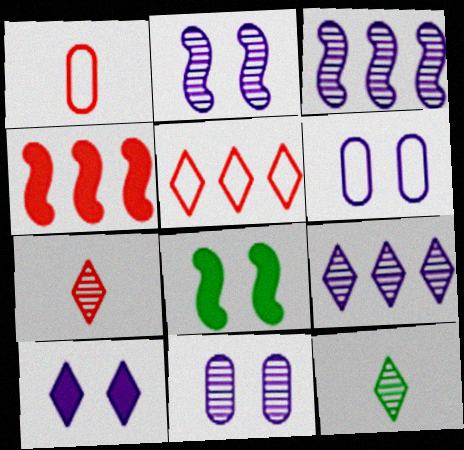[[1, 8, 9], 
[2, 6, 10], 
[4, 6, 12], 
[5, 10, 12]]